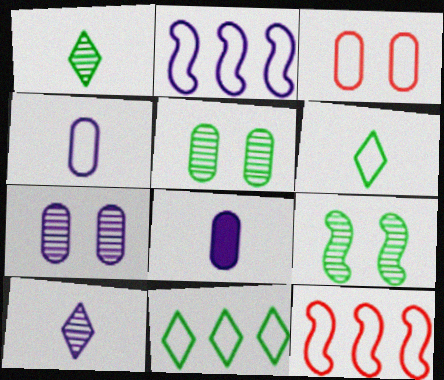[[2, 3, 6]]